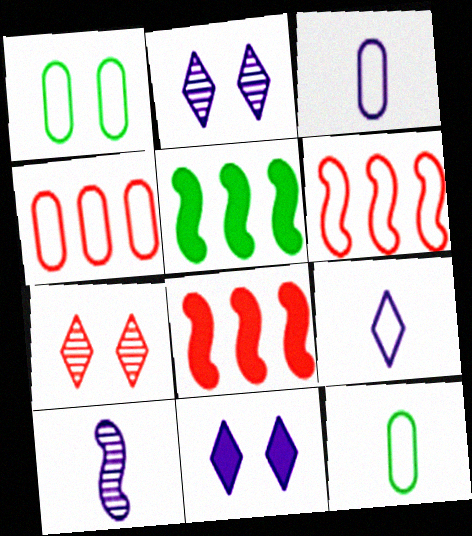[[1, 3, 4], 
[1, 6, 9], 
[2, 8, 12], 
[3, 5, 7]]